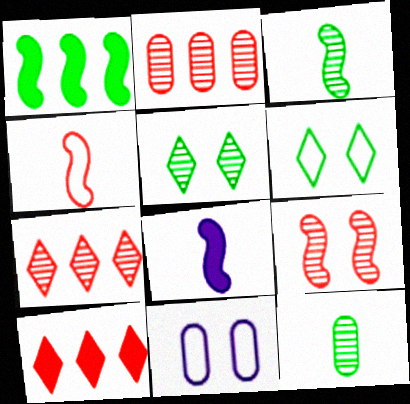[[1, 6, 12], 
[2, 6, 8], 
[3, 4, 8], 
[3, 10, 11]]